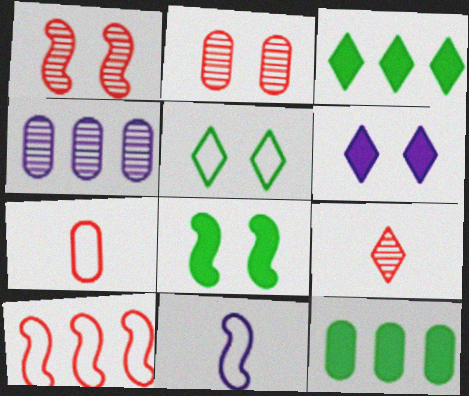[[2, 3, 11], 
[3, 4, 10], 
[4, 6, 11]]